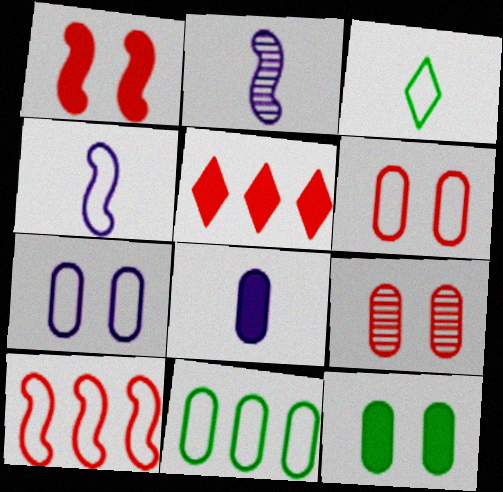[[3, 7, 10], 
[7, 9, 12], 
[8, 9, 11]]